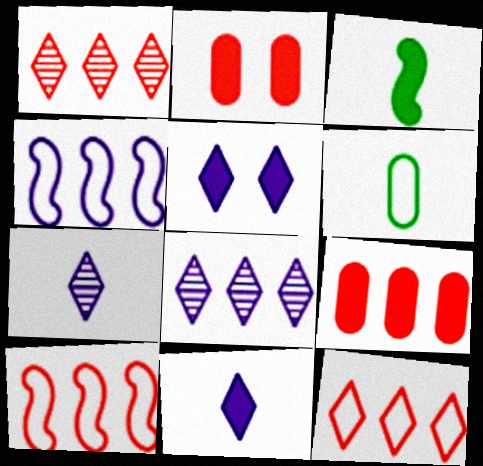[[1, 9, 10], 
[3, 5, 9]]